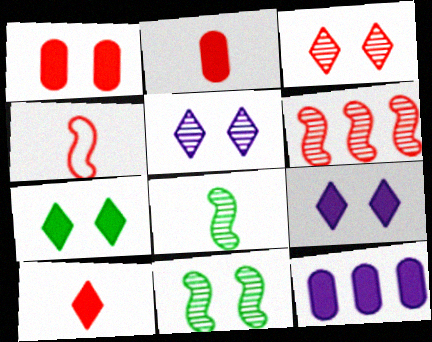[]